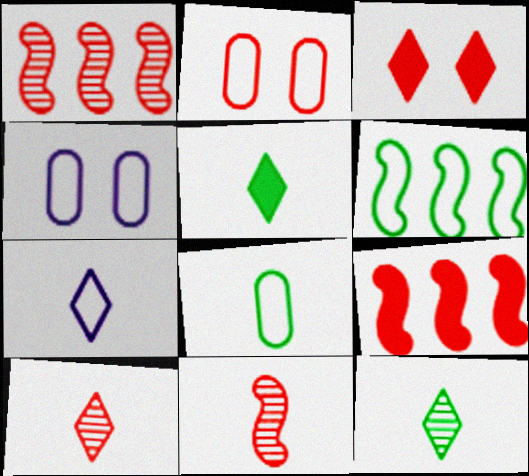[[1, 4, 5], 
[2, 6, 7], 
[2, 9, 10], 
[4, 9, 12], 
[5, 7, 10]]